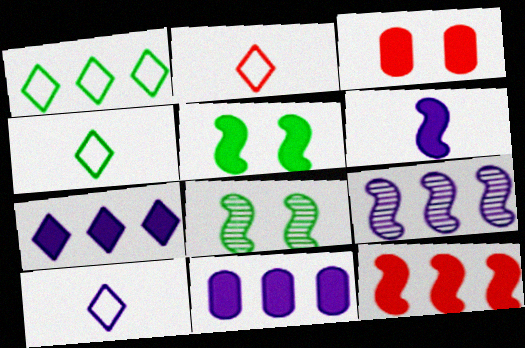[[2, 4, 10], 
[2, 8, 11], 
[3, 4, 9], 
[5, 6, 12]]